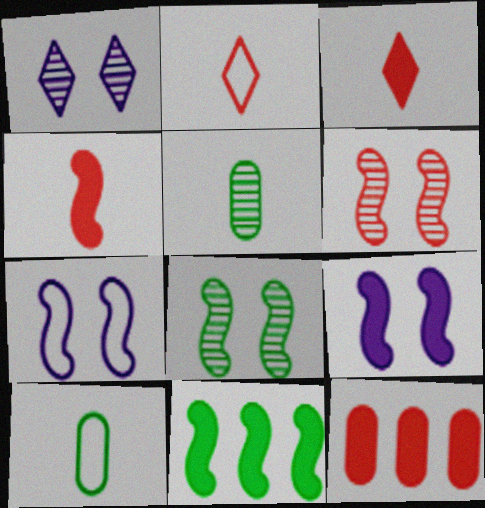[[2, 6, 12], 
[4, 9, 11]]